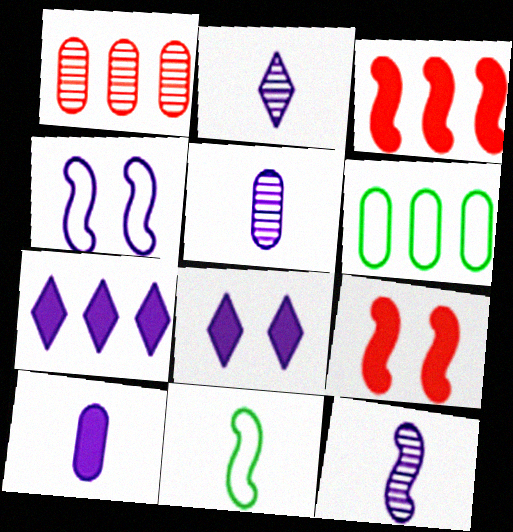[[1, 8, 11], 
[2, 5, 12], 
[2, 6, 9], 
[4, 5, 7]]